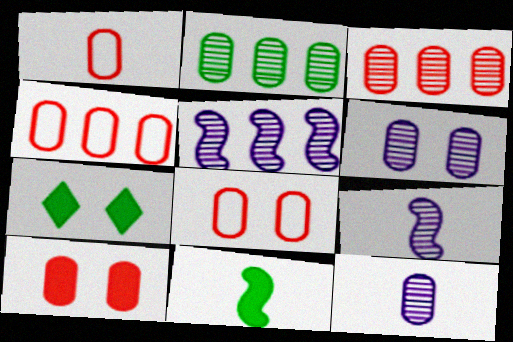[[1, 3, 10], 
[1, 4, 8], 
[1, 5, 7], 
[4, 7, 9]]